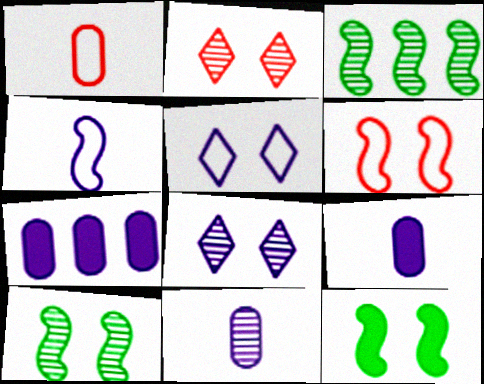[[2, 3, 11], 
[4, 7, 8]]